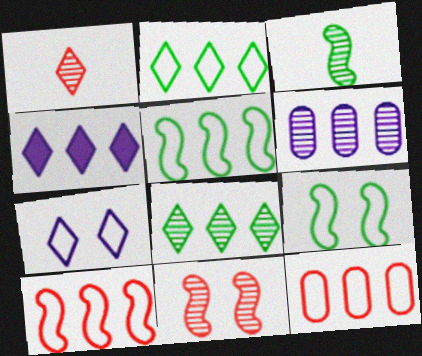[]